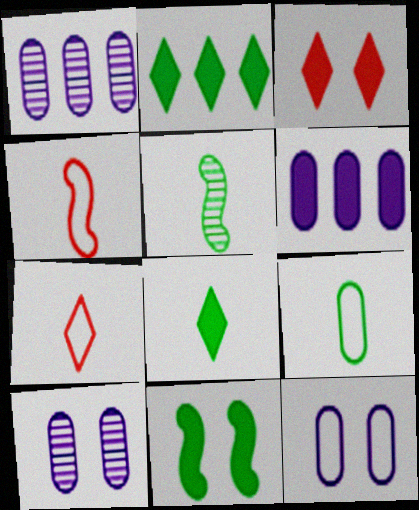[[1, 7, 11], 
[2, 4, 10], 
[5, 8, 9]]